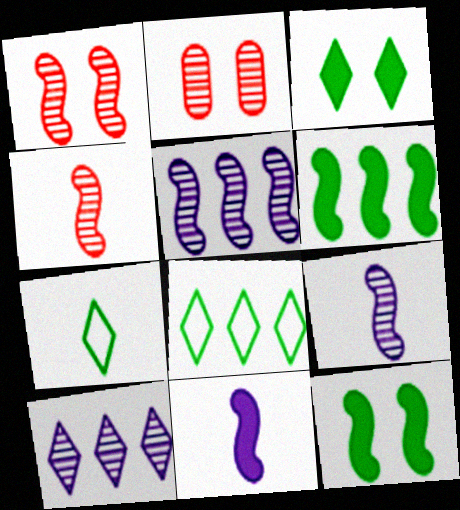[[2, 8, 11]]